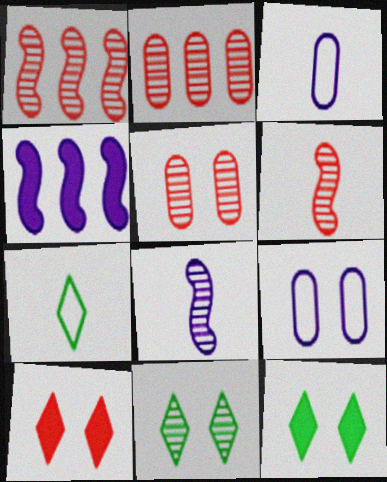[[1, 3, 12], 
[2, 8, 11], 
[4, 5, 7]]